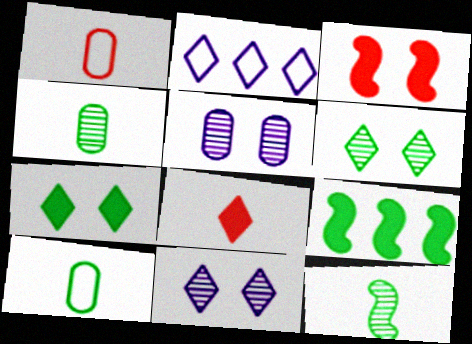[[1, 9, 11], 
[2, 3, 4], 
[2, 6, 8], 
[6, 9, 10]]